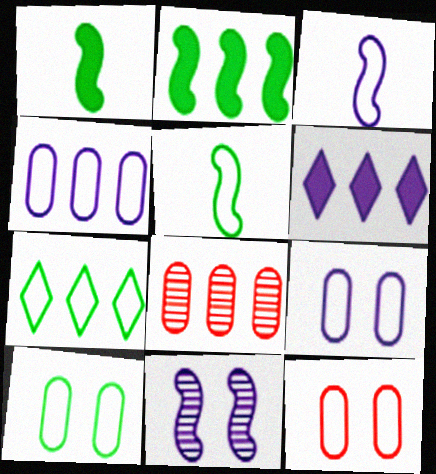[[3, 7, 12], 
[5, 7, 10], 
[9, 10, 12]]